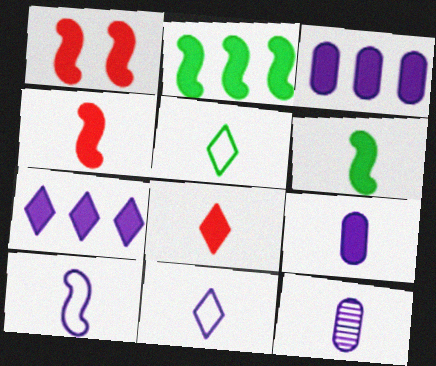[[4, 5, 12], 
[6, 8, 9]]